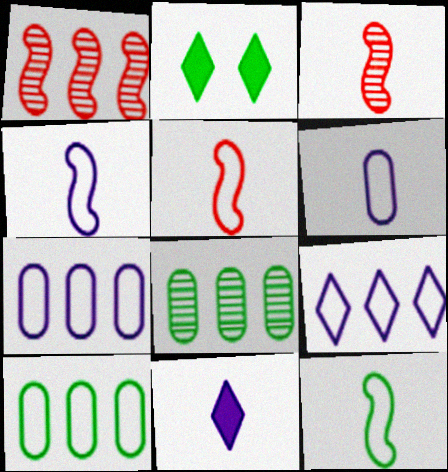[[1, 2, 6], 
[2, 3, 7], 
[2, 8, 12], 
[4, 5, 12]]